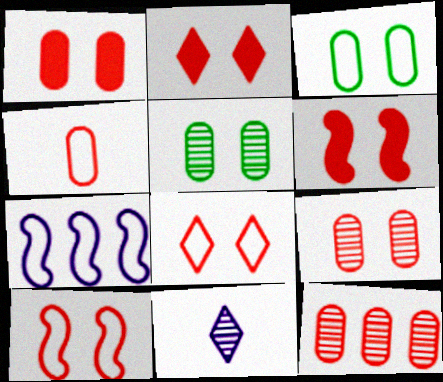[[1, 2, 6], 
[1, 4, 12], 
[2, 9, 10], 
[6, 8, 9]]